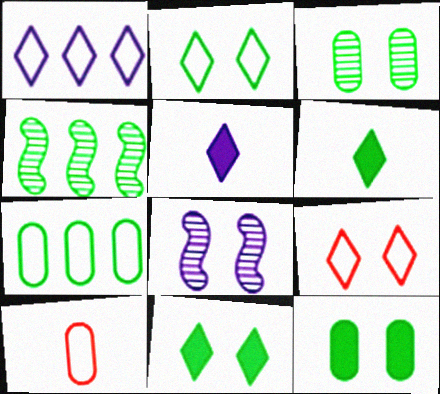[[8, 9, 12]]